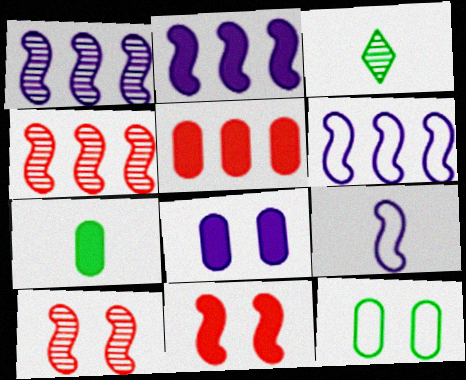[[1, 2, 6], 
[5, 7, 8]]